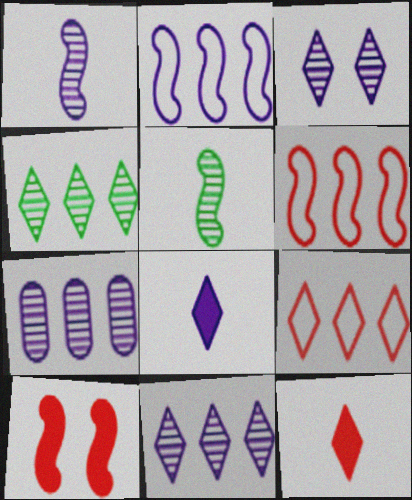[[1, 3, 7], 
[2, 5, 10]]